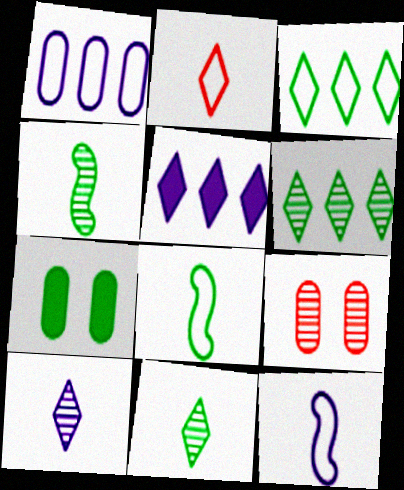[[3, 4, 7], 
[5, 8, 9], 
[6, 7, 8]]